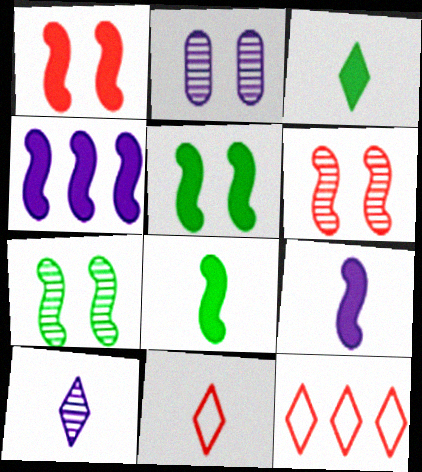[[1, 4, 8], 
[2, 8, 12], 
[3, 10, 11]]